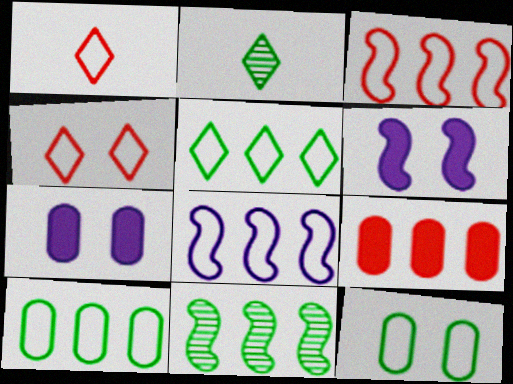[[1, 7, 11], 
[1, 8, 12], 
[2, 3, 7]]